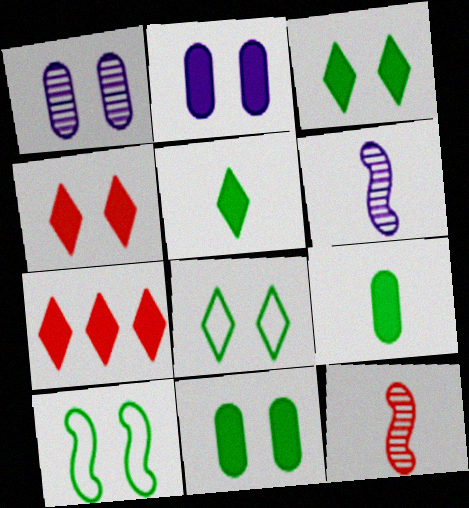[[1, 4, 10]]